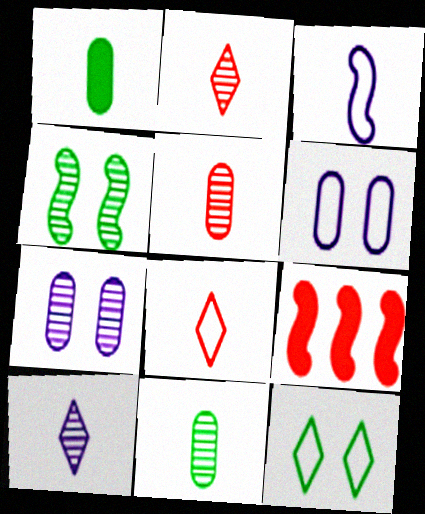[[1, 2, 3], 
[3, 4, 9]]